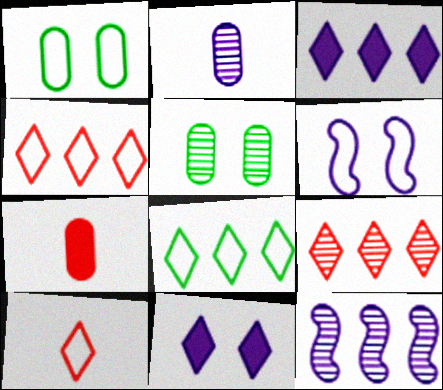[[2, 3, 6], 
[3, 8, 9]]